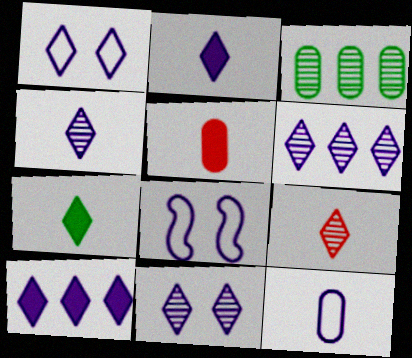[[1, 2, 6], 
[1, 4, 10], 
[4, 6, 11]]